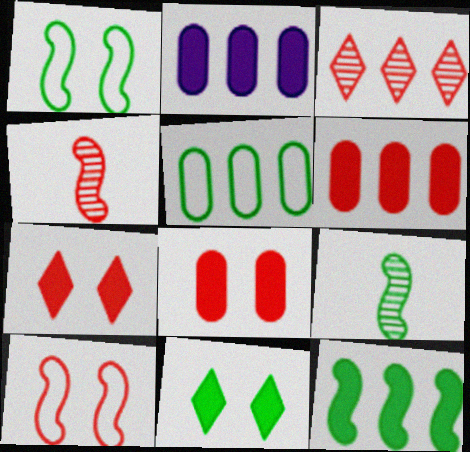[[1, 9, 12], 
[5, 9, 11]]